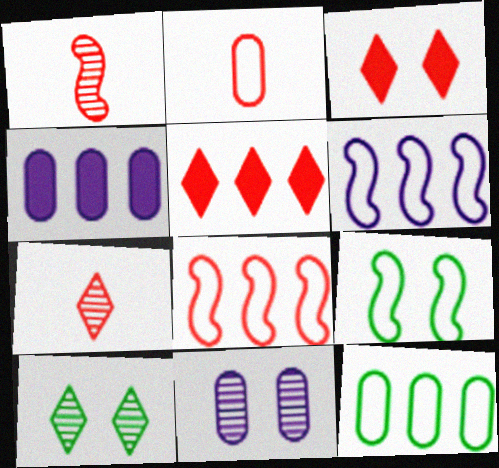[[3, 9, 11], 
[4, 7, 9]]